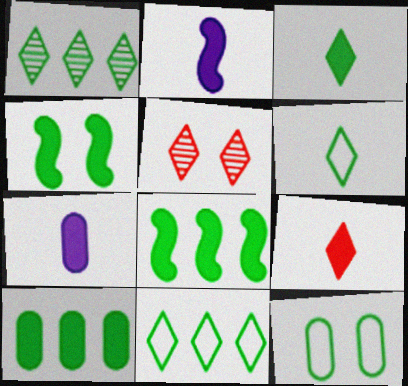[[3, 4, 10]]